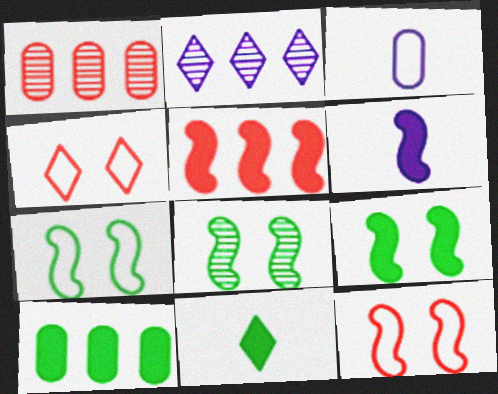[[2, 4, 11], 
[5, 6, 9], 
[7, 8, 9], 
[9, 10, 11]]